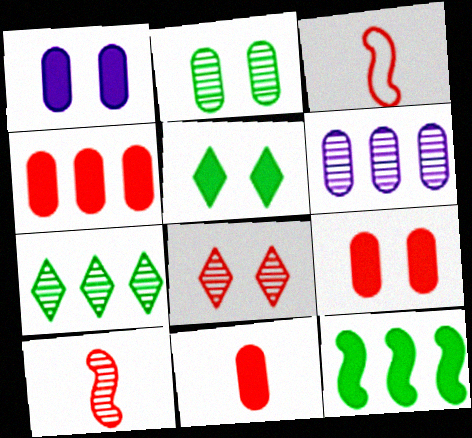[[1, 3, 7], 
[3, 4, 8], 
[3, 5, 6], 
[4, 9, 11]]